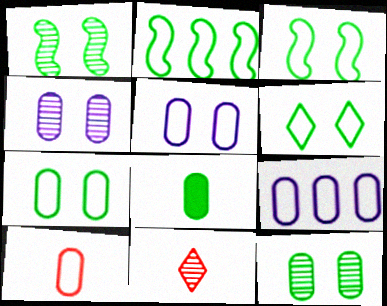[[3, 6, 7], 
[7, 9, 10]]